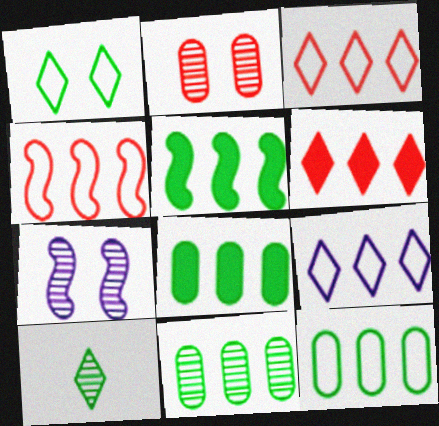[[4, 9, 12], 
[8, 11, 12]]